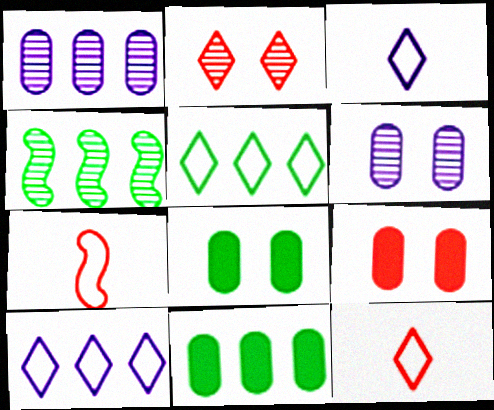[[3, 4, 9], 
[4, 5, 11]]